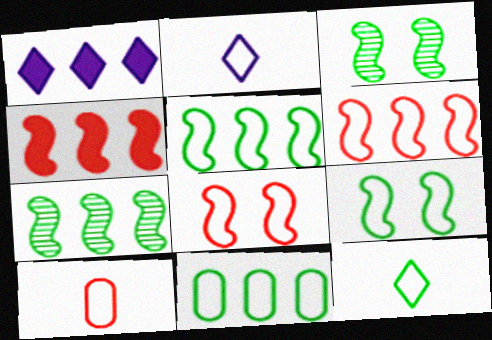[[1, 3, 10], 
[2, 8, 11], 
[9, 11, 12]]